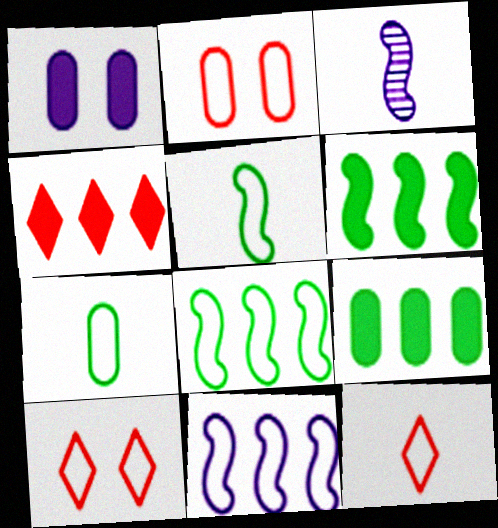[[3, 9, 10], 
[7, 10, 11]]